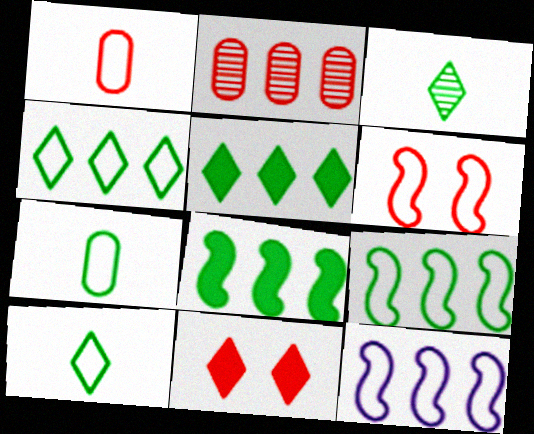[[2, 5, 12]]